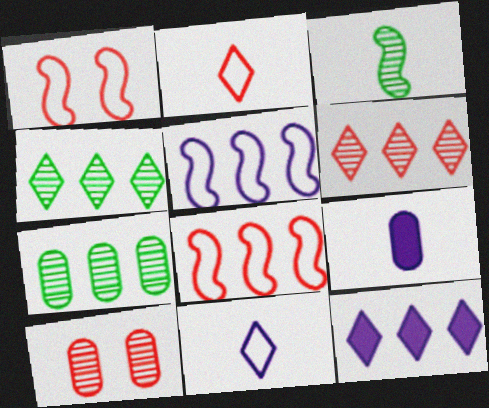[[1, 4, 9], 
[2, 3, 9], 
[7, 8, 12]]